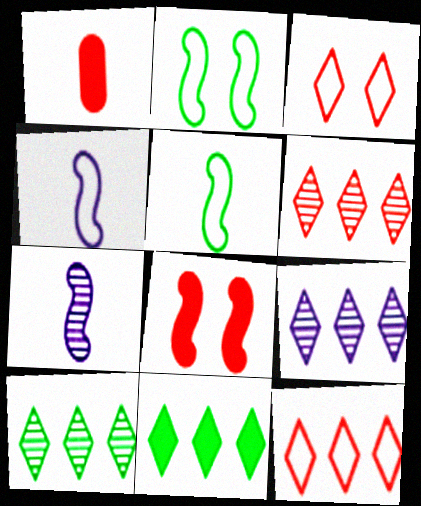[[1, 2, 9], 
[6, 9, 10], 
[9, 11, 12]]